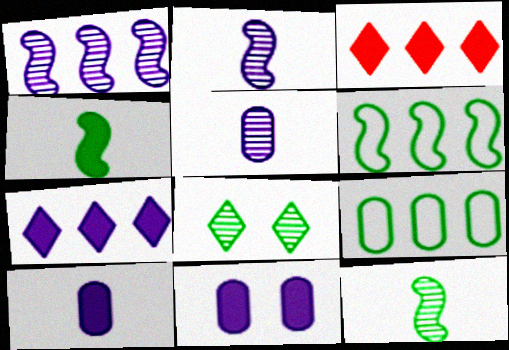[[1, 3, 9], 
[3, 4, 11], 
[4, 8, 9]]